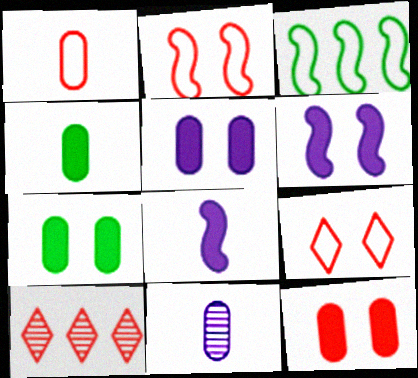[[1, 4, 11], 
[5, 7, 12]]